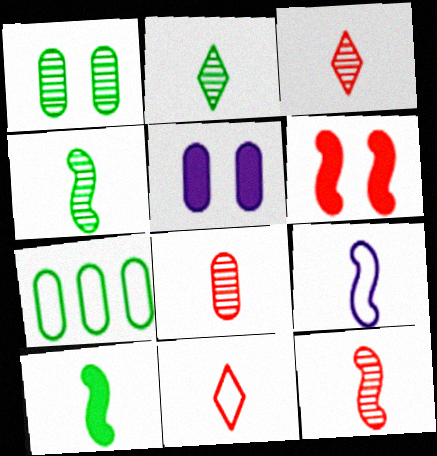[[3, 8, 12], 
[5, 7, 8], 
[9, 10, 12]]